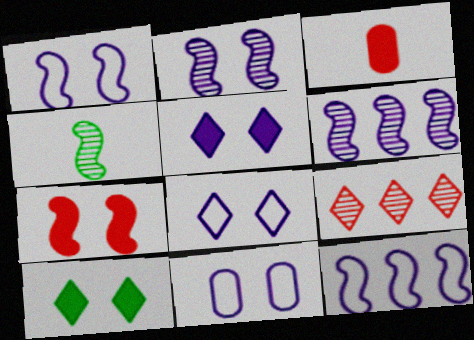[[1, 8, 11], 
[2, 5, 11], 
[4, 7, 12]]